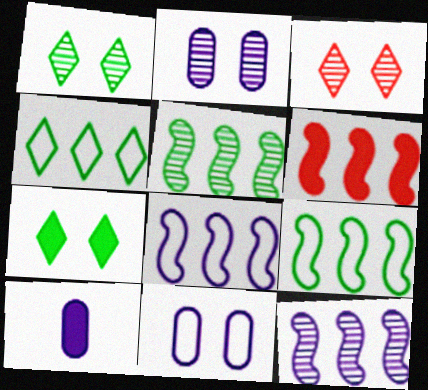[[3, 9, 10], 
[5, 6, 8], 
[6, 7, 10], 
[6, 9, 12]]